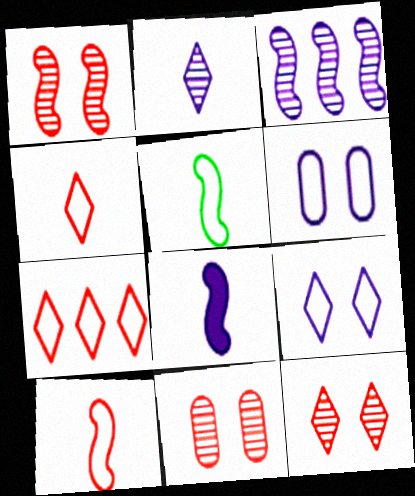[[1, 11, 12], 
[5, 6, 7]]